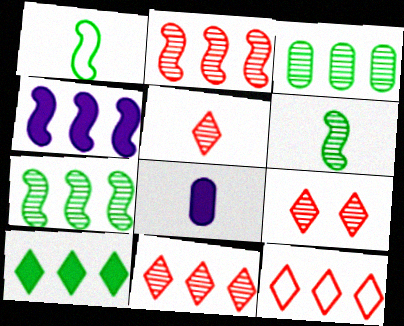[[1, 5, 8], 
[3, 4, 12], 
[5, 9, 11]]